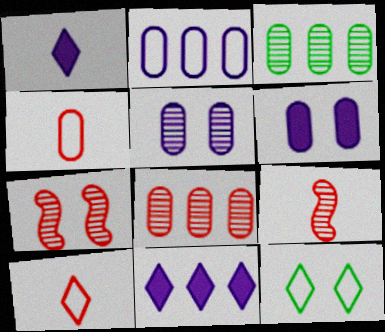[[3, 4, 6], 
[6, 7, 12]]